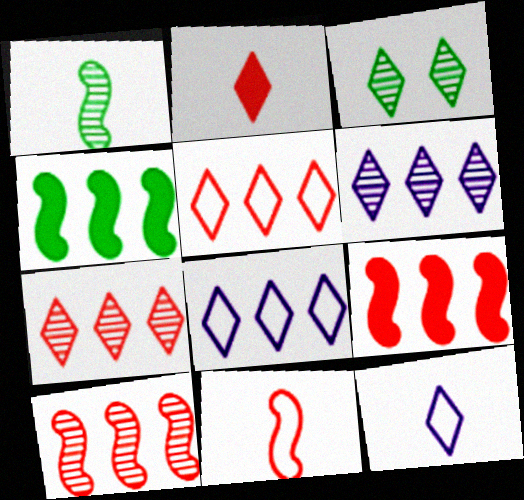[[2, 3, 8]]